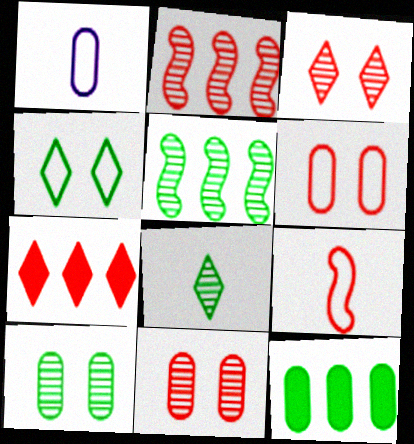[[1, 11, 12], 
[5, 8, 10], 
[7, 9, 11]]